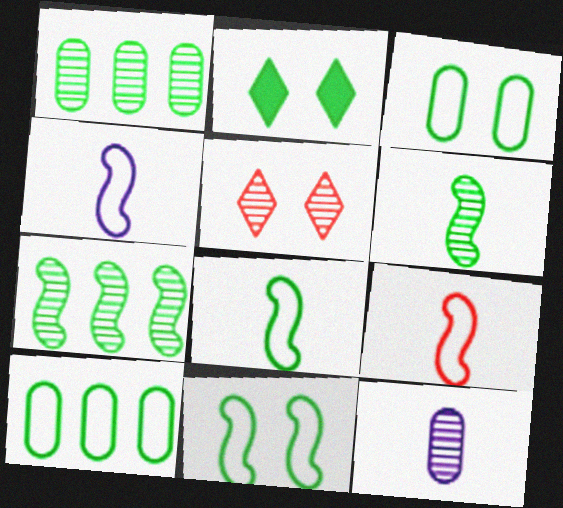[[1, 2, 8], 
[2, 6, 10], 
[4, 8, 9], 
[5, 7, 12]]